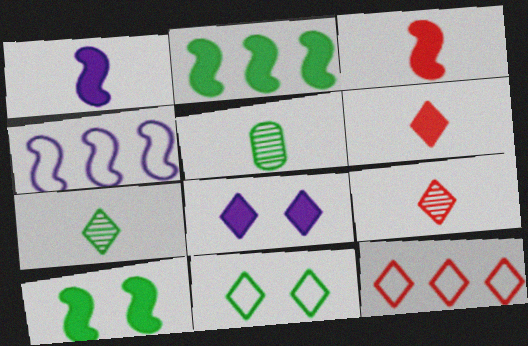[[2, 5, 11], 
[7, 8, 12]]